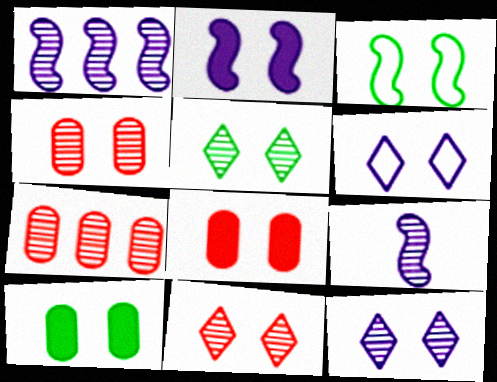[[3, 5, 10], 
[3, 8, 12], 
[5, 7, 9], 
[5, 11, 12]]